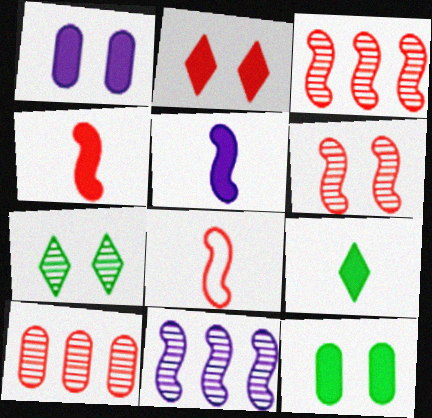[[2, 8, 10]]